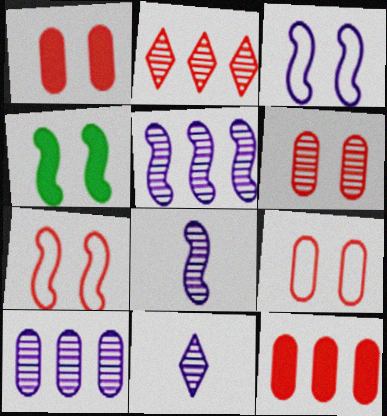[[1, 6, 9]]